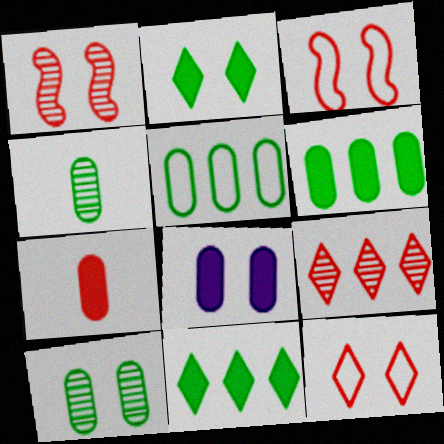[[3, 7, 9], 
[6, 7, 8]]